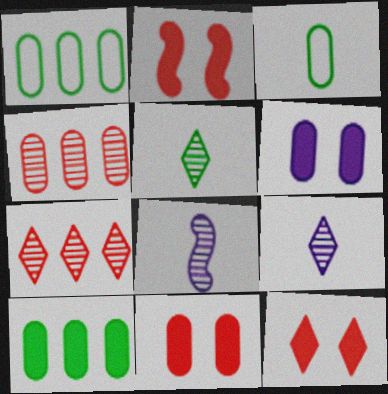[[1, 2, 9], 
[1, 8, 12], 
[2, 11, 12], 
[3, 4, 6]]